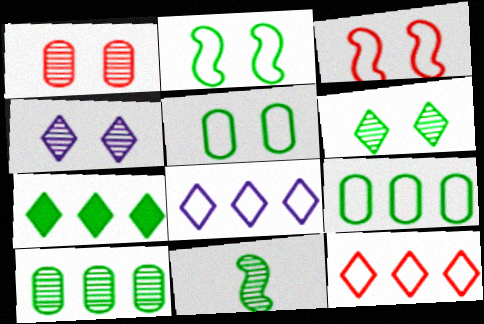[[5, 7, 11], 
[6, 10, 11]]